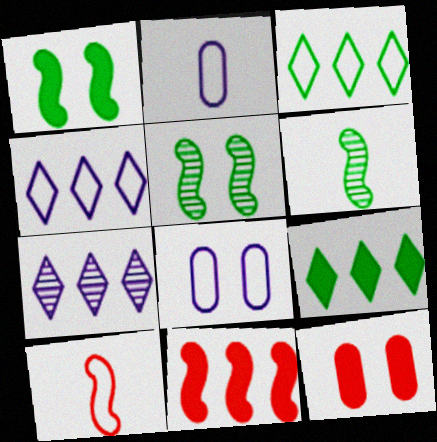[[3, 8, 10], 
[4, 6, 12]]